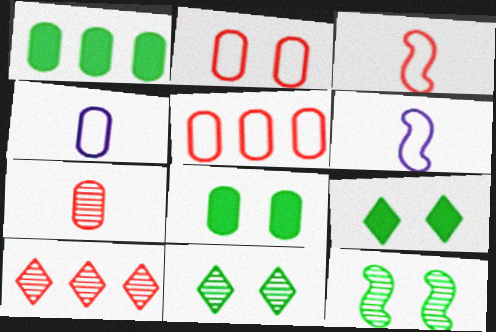[[6, 8, 10]]